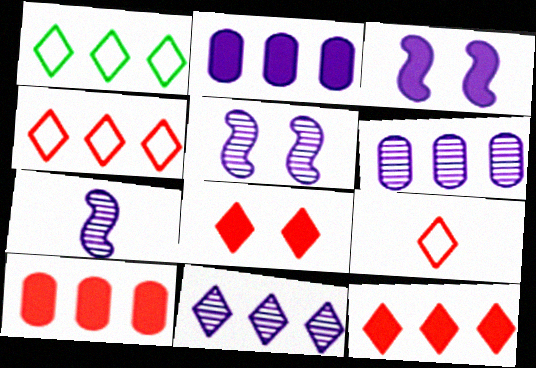[[1, 11, 12]]